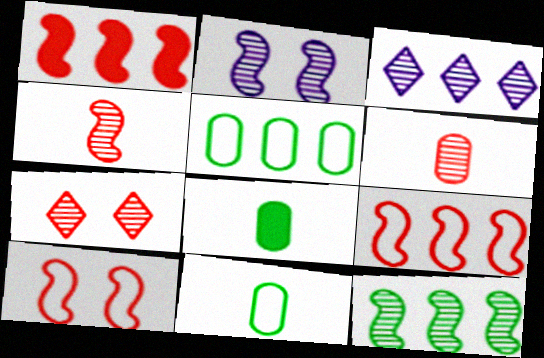[[1, 3, 5], 
[1, 4, 10], 
[2, 4, 12], 
[3, 8, 10]]